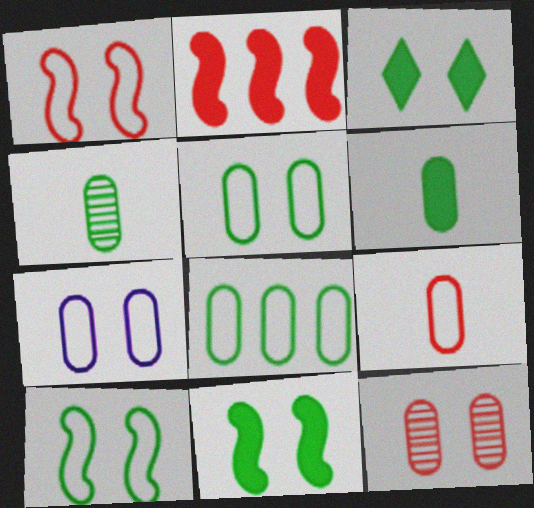[[7, 8, 9]]